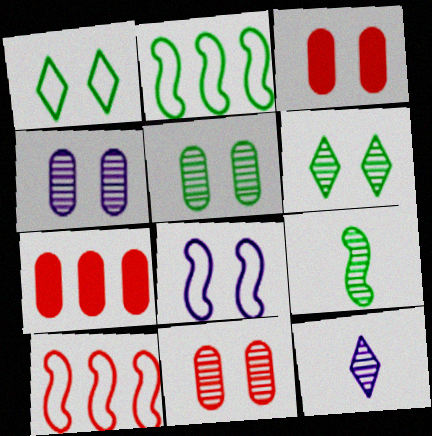[[2, 3, 12], 
[3, 6, 8], 
[4, 5, 11]]